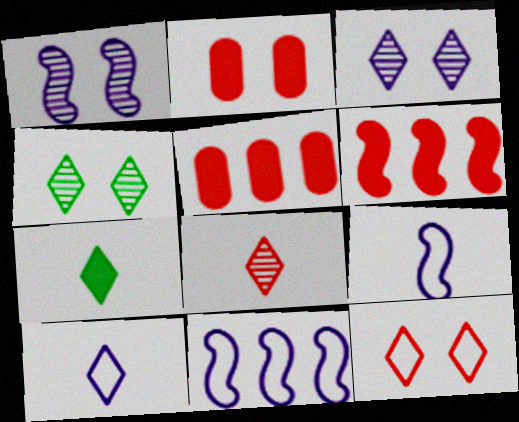[[4, 5, 9], 
[7, 8, 10]]